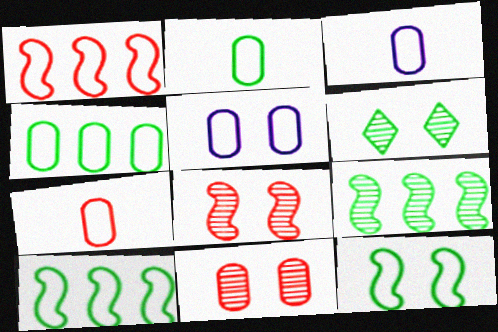[[2, 3, 7], 
[4, 5, 7]]